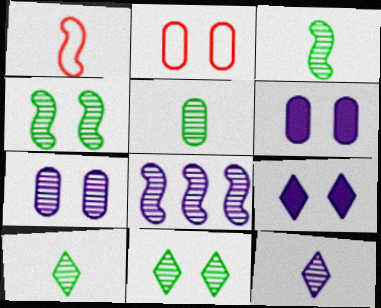[[2, 4, 9], 
[3, 5, 10], 
[7, 8, 12]]